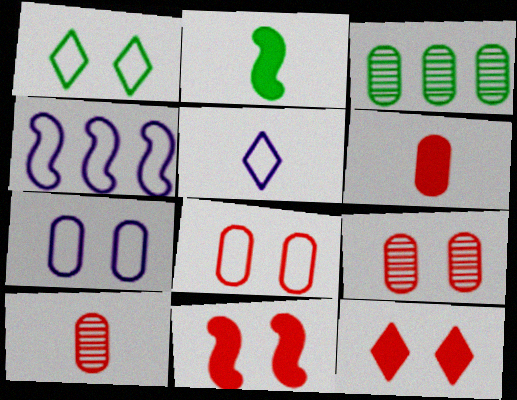[[1, 2, 3], 
[2, 5, 10], 
[3, 5, 11], 
[3, 6, 7], 
[4, 5, 7]]